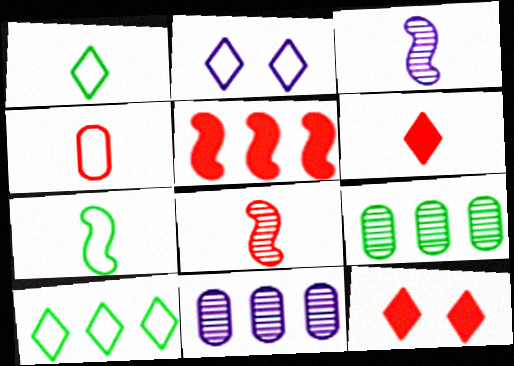[[4, 6, 8], 
[5, 10, 11], 
[7, 11, 12]]